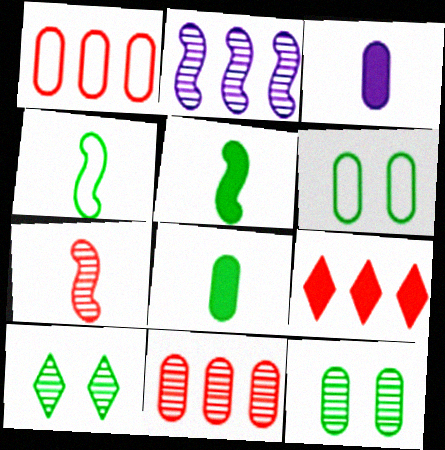[[1, 3, 12], 
[3, 6, 11]]